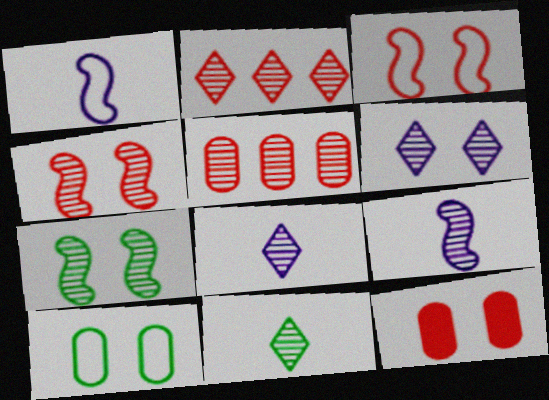[[2, 6, 11], 
[5, 7, 8]]